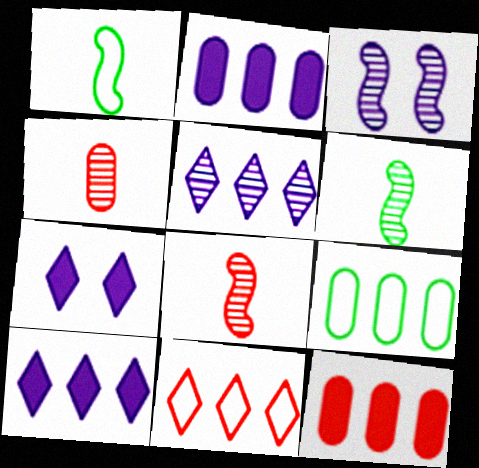[[7, 8, 9]]